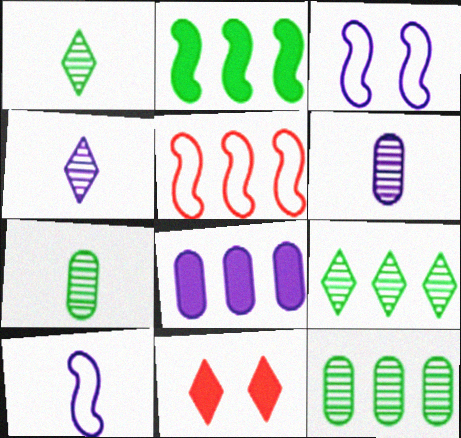[[3, 4, 8], 
[5, 8, 9], 
[10, 11, 12]]